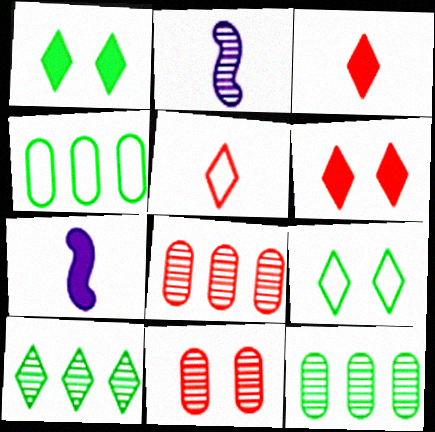[[2, 4, 6], 
[2, 10, 11], 
[7, 8, 9]]